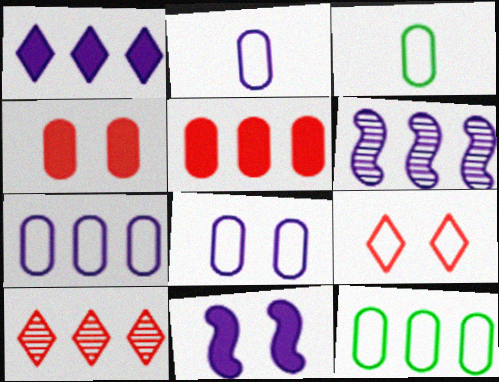[[1, 6, 7], 
[2, 7, 8], 
[3, 10, 11]]